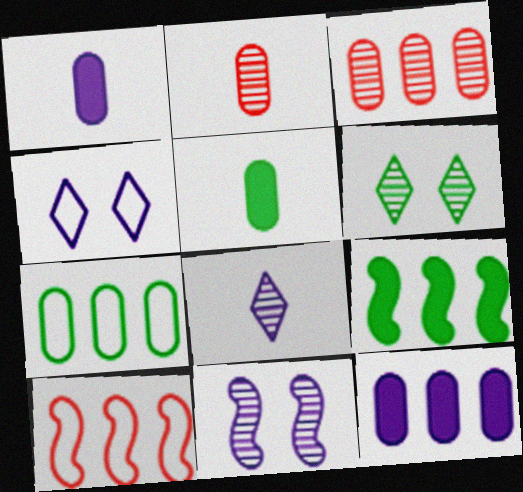[[1, 6, 10], 
[2, 4, 9], 
[3, 7, 12]]